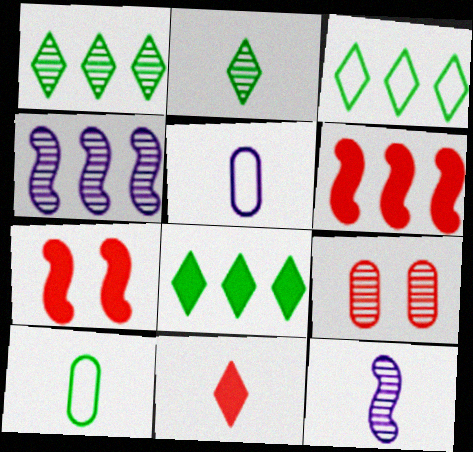[[1, 3, 8], 
[1, 5, 7], 
[1, 9, 12], 
[2, 4, 9], 
[10, 11, 12]]